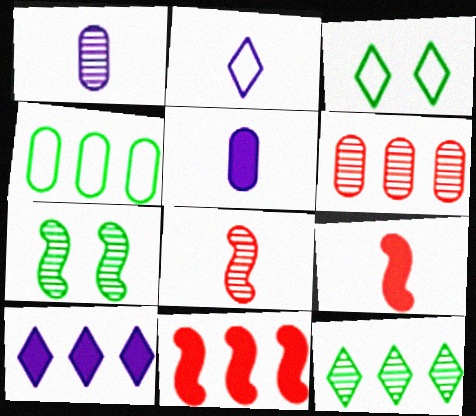[[1, 3, 11]]